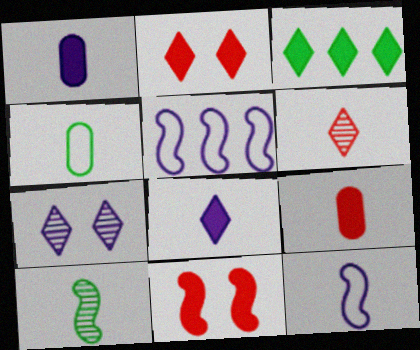[[1, 3, 11], 
[1, 5, 7], 
[2, 3, 8], 
[5, 10, 11]]